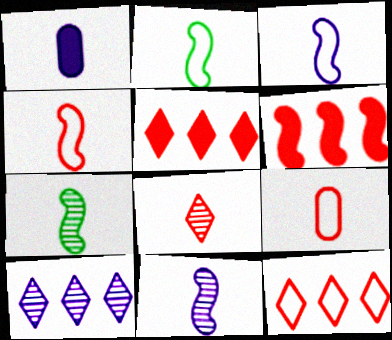[[1, 2, 8], 
[2, 3, 4]]